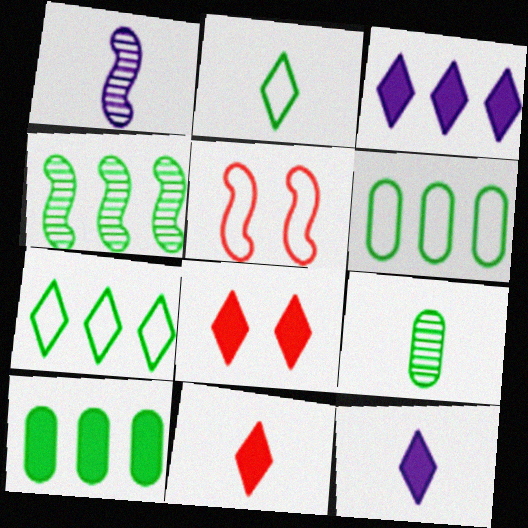[[1, 6, 8], 
[3, 5, 9], 
[4, 7, 10]]